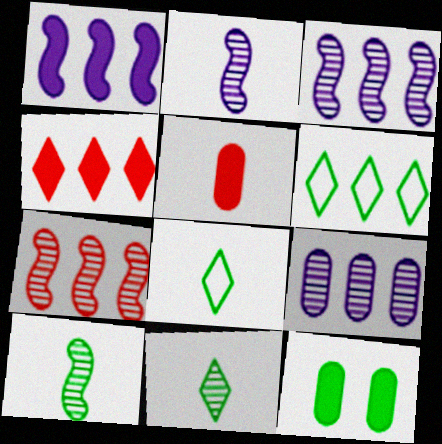[[2, 5, 8], 
[6, 10, 12]]